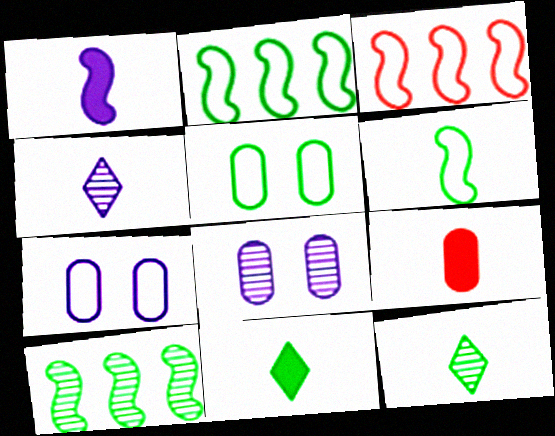[[1, 9, 11], 
[3, 8, 11], 
[4, 6, 9], 
[5, 10, 11]]